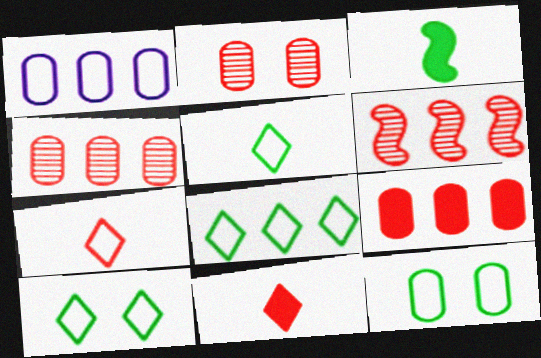[[5, 8, 10]]